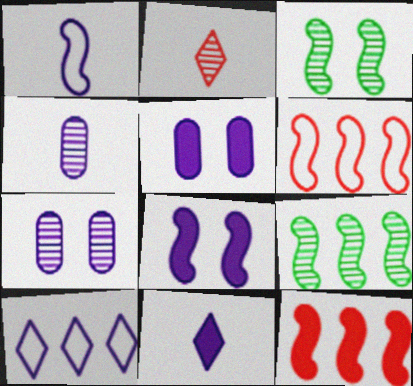[[1, 3, 12], 
[1, 4, 11], 
[2, 7, 9], 
[4, 8, 10]]